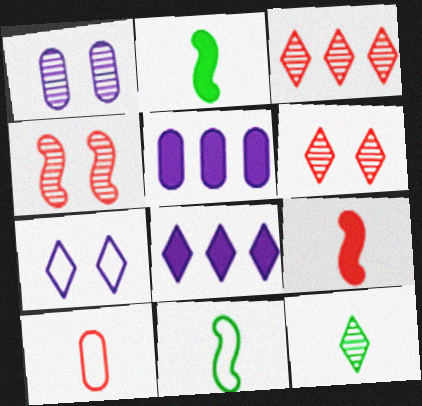[[5, 6, 11]]